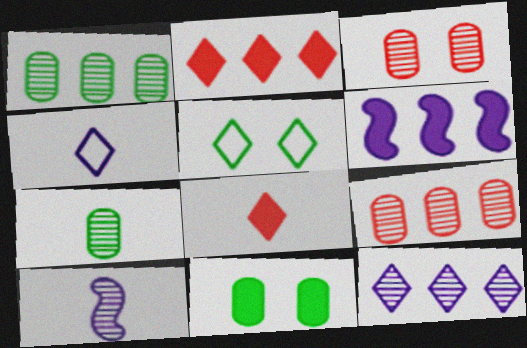[[5, 8, 12], 
[6, 8, 11]]